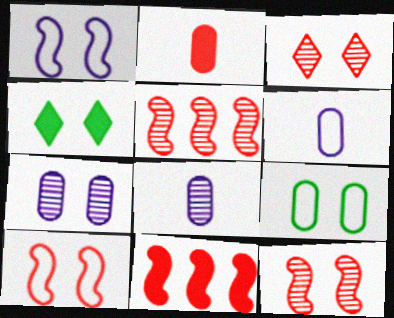[[4, 5, 6], 
[4, 7, 10]]